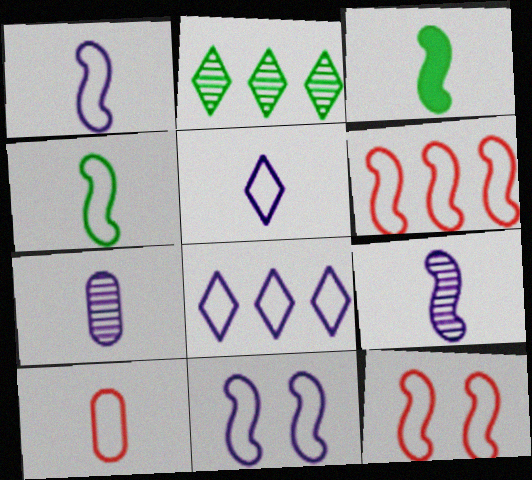[[4, 5, 10], 
[4, 6, 11]]